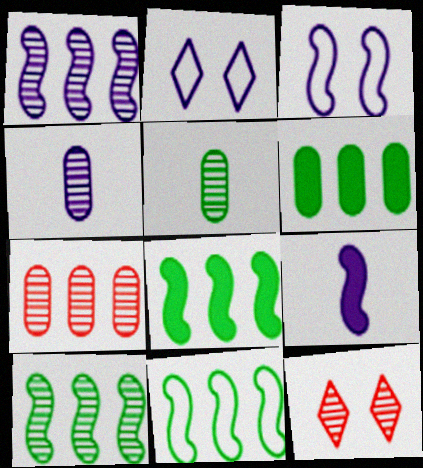[[1, 3, 9], 
[1, 5, 12], 
[4, 10, 12], 
[8, 10, 11]]